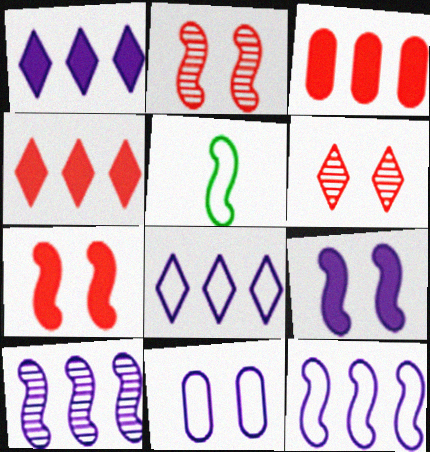[[5, 7, 10]]